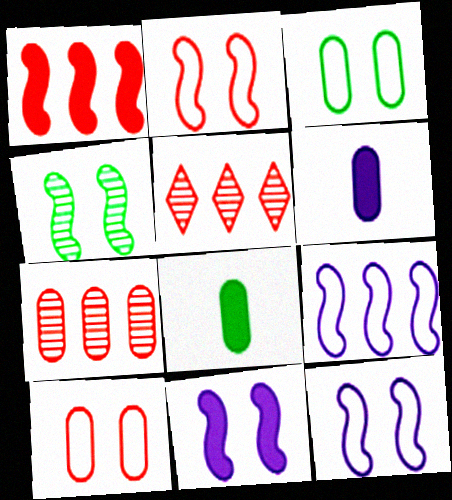[[2, 4, 11], 
[3, 6, 7], 
[5, 8, 12]]